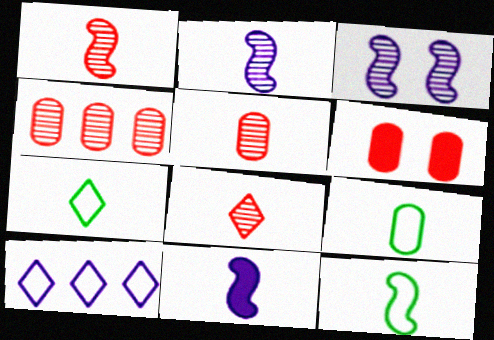[[1, 5, 8], 
[1, 11, 12], 
[5, 7, 11], 
[7, 9, 12], 
[8, 9, 11]]